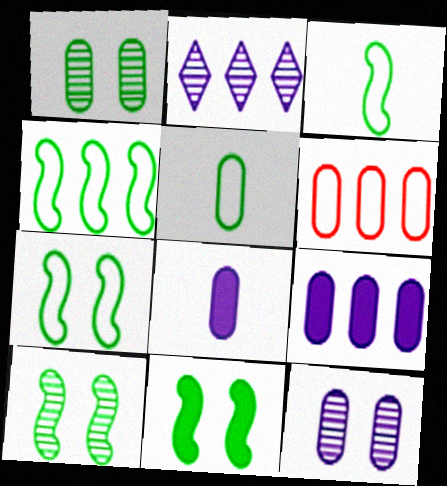[[1, 6, 8], 
[3, 4, 7], 
[7, 10, 11]]